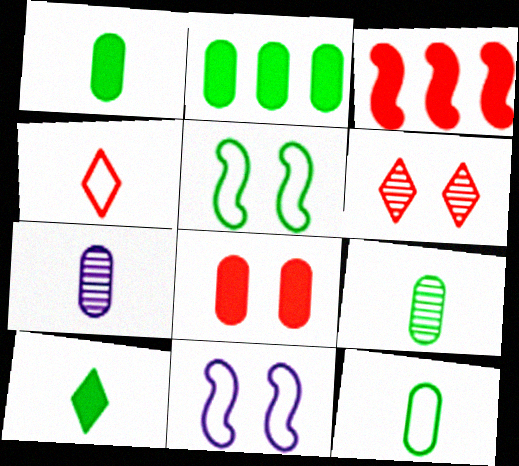[[1, 9, 12]]